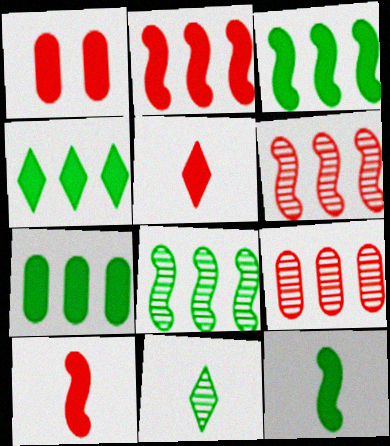[[1, 2, 5], 
[3, 4, 7]]